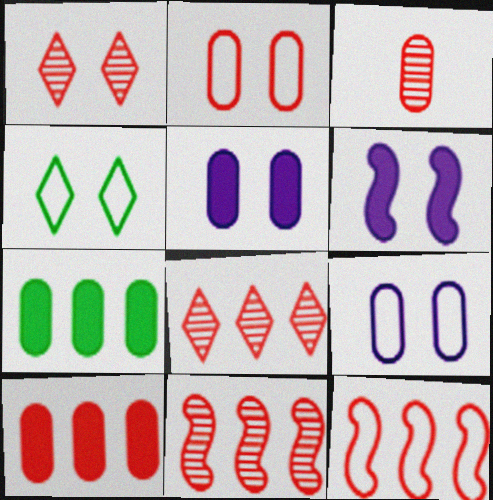[[1, 3, 11], 
[2, 3, 10], 
[3, 7, 9], 
[8, 10, 12]]